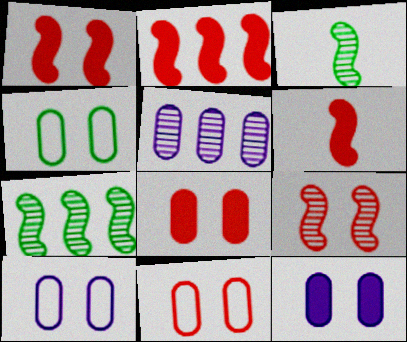[[1, 2, 6], 
[4, 10, 11]]